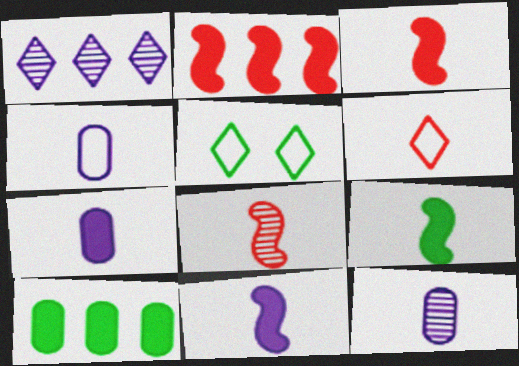[[2, 5, 12], 
[3, 9, 11], 
[4, 7, 12], 
[6, 9, 12]]